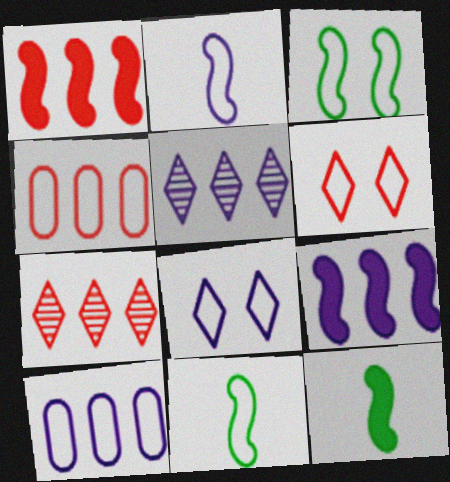[[1, 4, 7], 
[2, 8, 10], 
[4, 8, 11], 
[5, 9, 10], 
[6, 10, 11]]